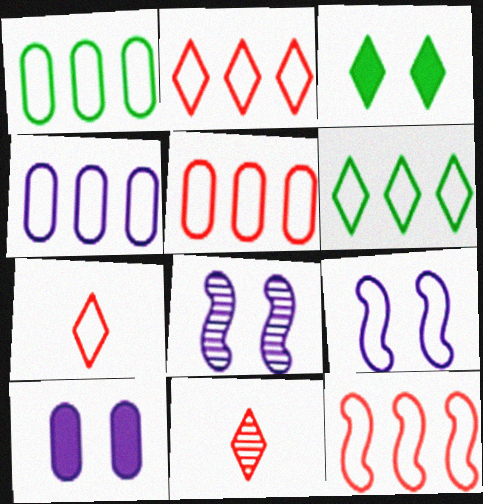[[1, 4, 5], 
[1, 7, 9], 
[2, 5, 12], 
[4, 6, 12]]